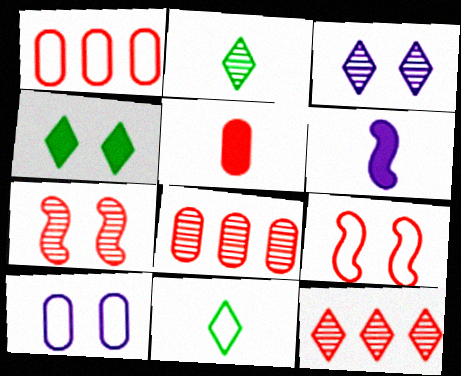[[2, 3, 12], 
[4, 7, 10], 
[5, 9, 12]]